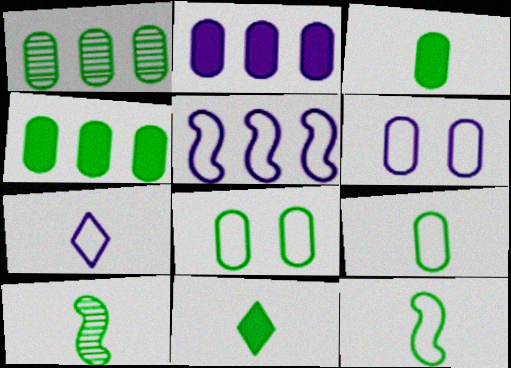[[1, 3, 8], 
[5, 6, 7], 
[9, 10, 11]]